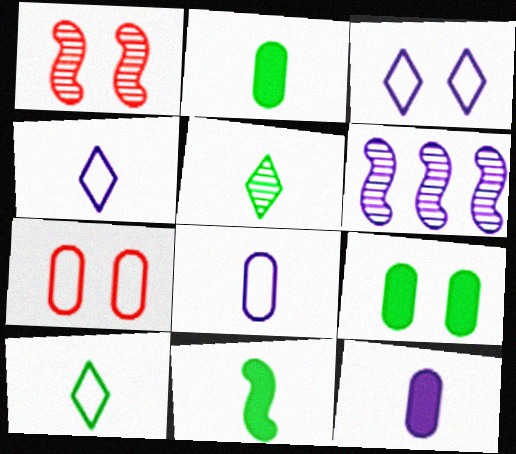[[1, 3, 9], 
[3, 6, 12]]